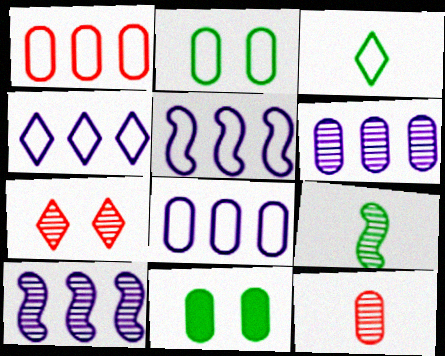[[4, 5, 8], 
[6, 7, 9], 
[8, 11, 12]]